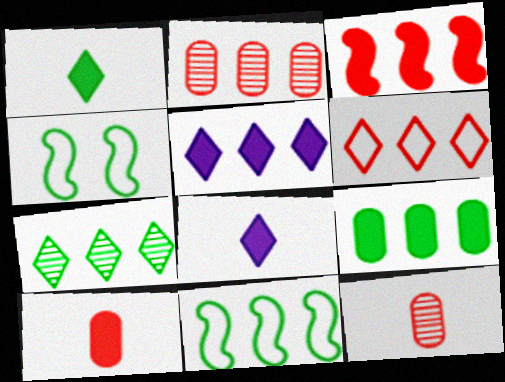[[2, 3, 6], 
[2, 4, 8], 
[2, 5, 11], 
[3, 5, 9], 
[4, 5, 12], 
[5, 6, 7], 
[7, 9, 11]]